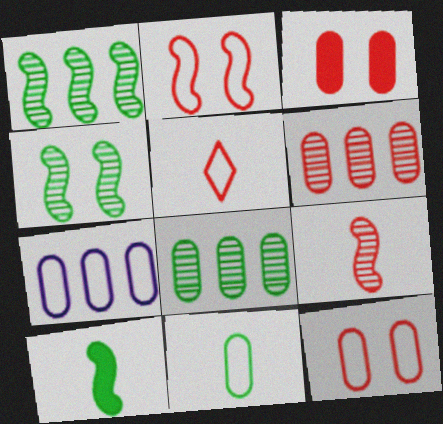[[7, 11, 12]]